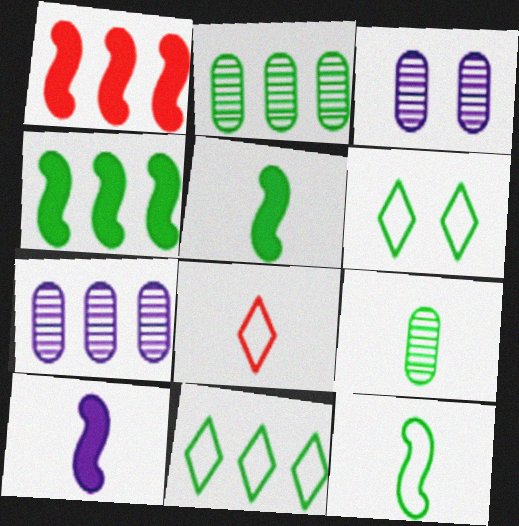[[1, 7, 11], 
[2, 4, 11], 
[2, 5, 6], 
[3, 4, 8], 
[4, 6, 9], 
[8, 9, 10]]